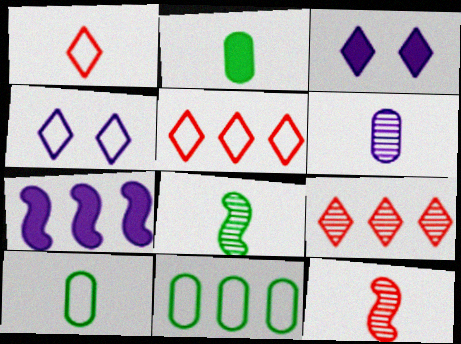[[3, 11, 12], 
[4, 6, 7], 
[7, 9, 11]]